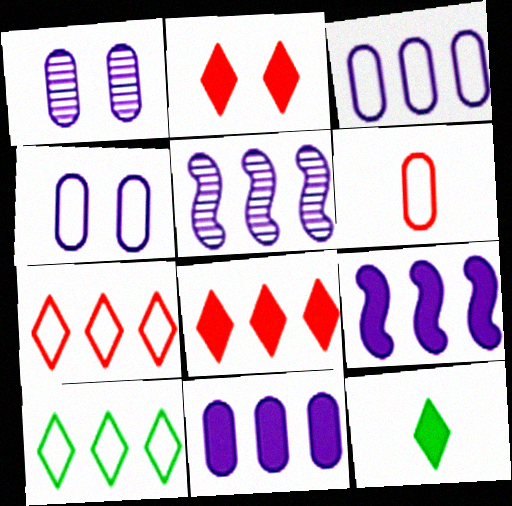[]